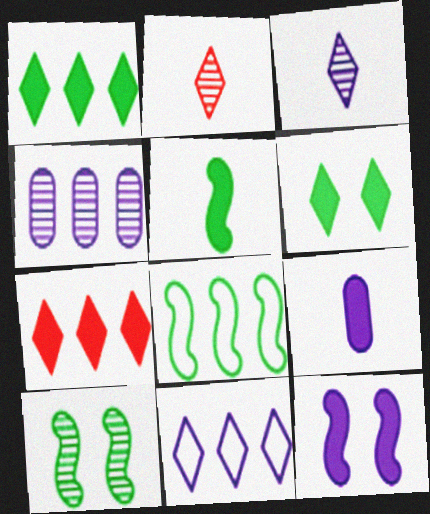[[2, 4, 10], 
[2, 6, 11], 
[4, 7, 8], 
[5, 8, 10]]